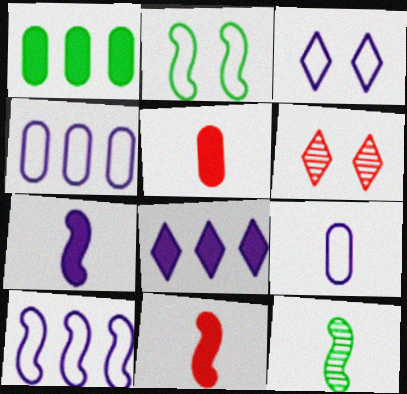[[3, 9, 10]]